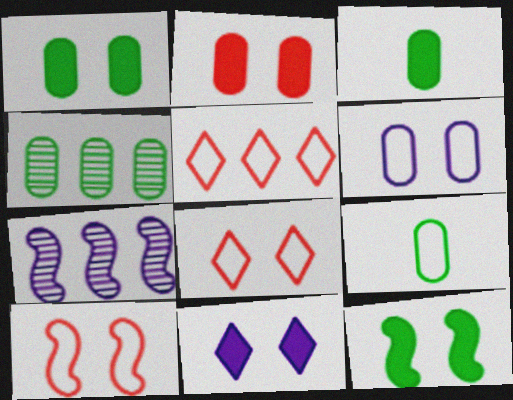[[1, 4, 9], 
[2, 11, 12], 
[3, 7, 8]]